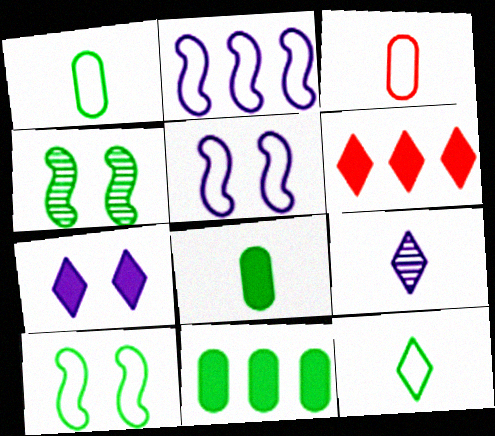[[4, 11, 12]]